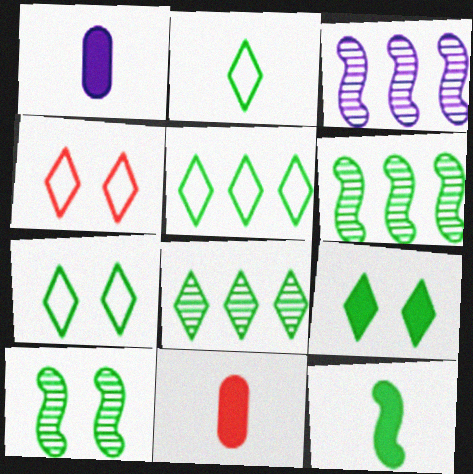[[1, 4, 6], 
[2, 5, 7], 
[2, 8, 9], 
[3, 7, 11]]